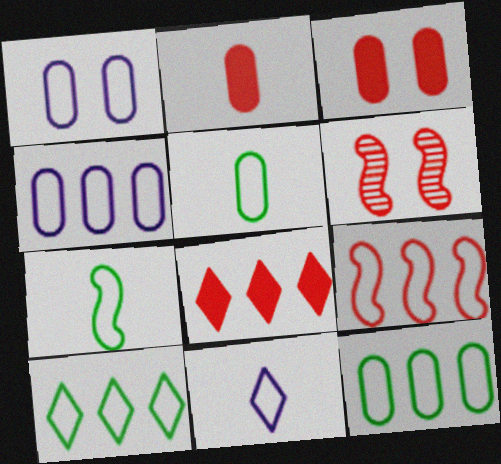[[4, 9, 10]]